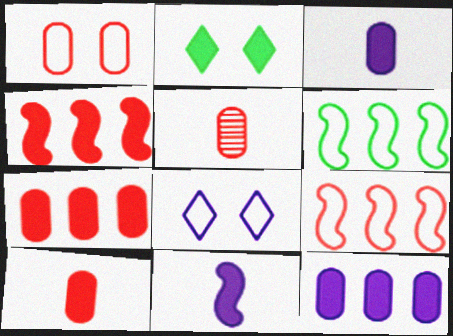[[1, 5, 7], 
[2, 3, 4], 
[2, 7, 11]]